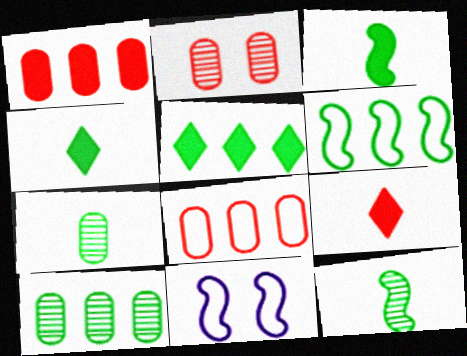[[5, 6, 10], 
[9, 10, 11]]